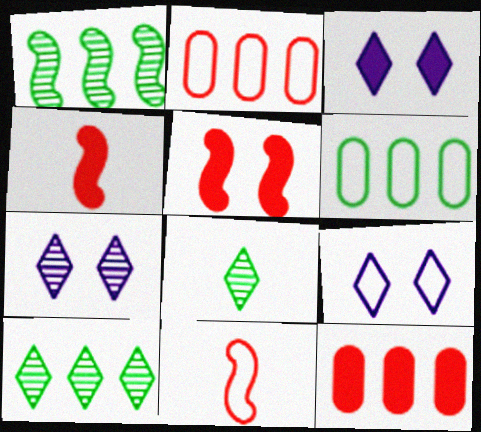[[3, 7, 9], 
[4, 6, 7], 
[6, 9, 11]]